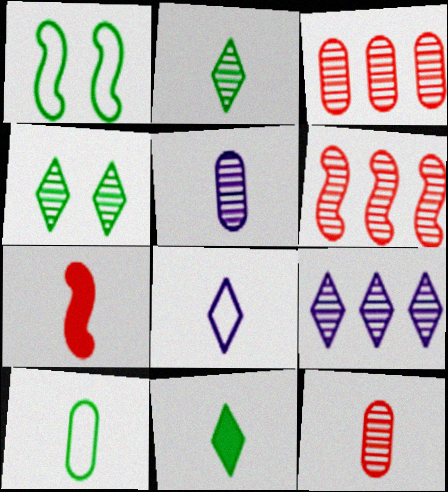[[4, 5, 6]]